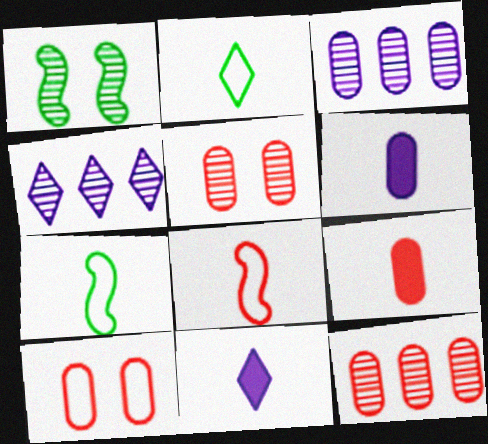[[9, 10, 12]]